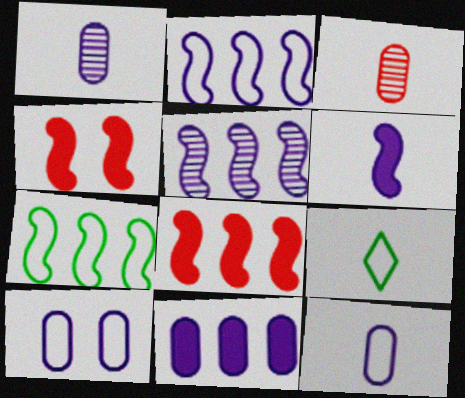[[1, 10, 11], 
[3, 6, 9], 
[5, 7, 8]]